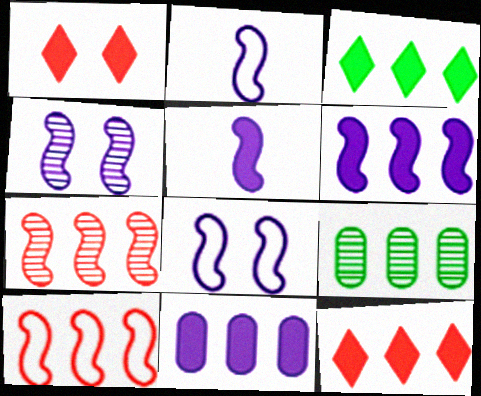[[1, 2, 9], 
[2, 4, 6]]